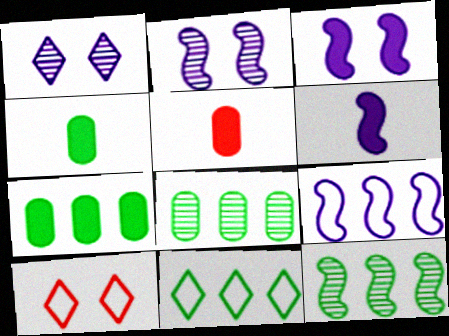[[2, 5, 11], 
[2, 6, 9], 
[6, 8, 10], 
[7, 11, 12]]